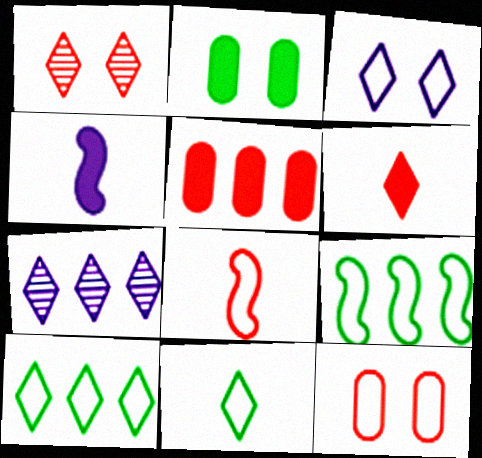[[1, 5, 8], 
[2, 7, 8], 
[5, 7, 9]]